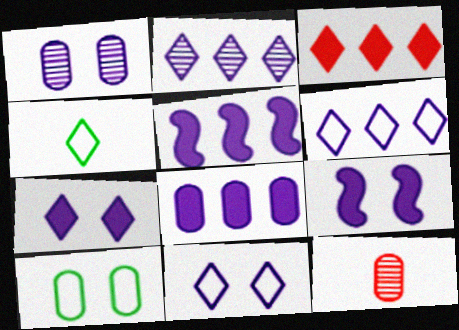[[1, 9, 11], 
[8, 10, 12]]